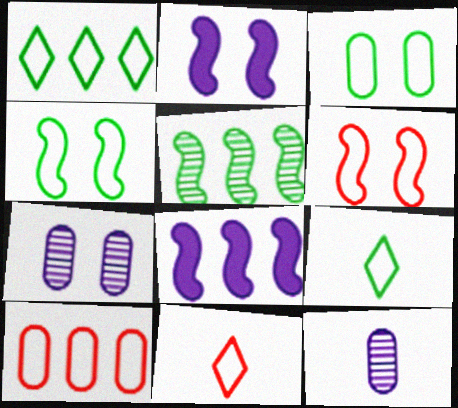[[6, 10, 11]]